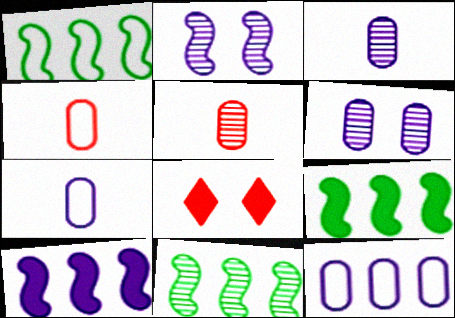[[1, 3, 8], 
[1, 9, 11], 
[7, 8, 11]]